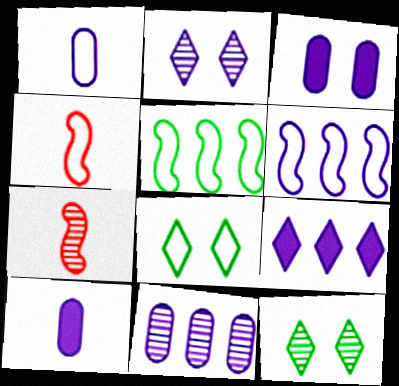[[1, 3, 11], 
[2, 6, 10], 
[6, 9, 11], 
[7, 11, 12]]